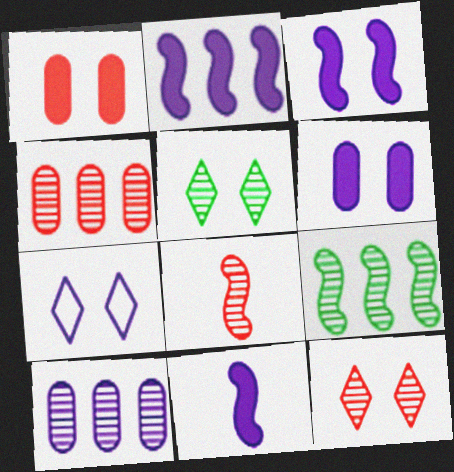[[2, 3, 11], 
[4, 8, 12], 
[5, 8, 10], 
[7, 10, 11]]